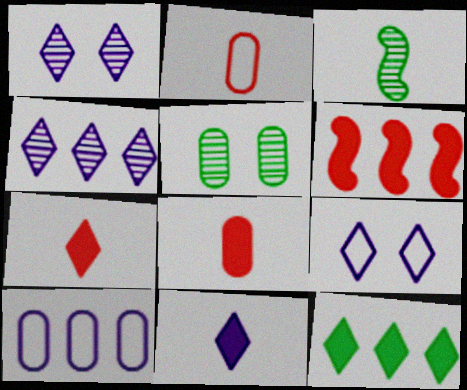[[2, 3, 11], 
[4, 9, 11], 
[5, 8, 10]]